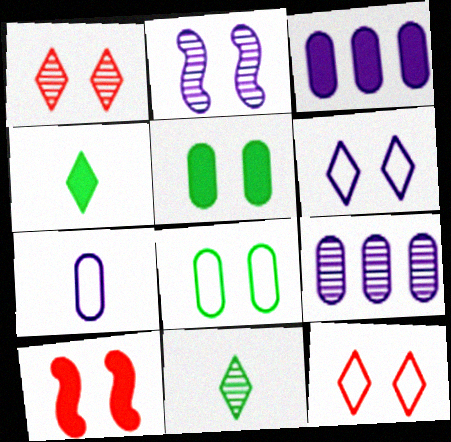[[2, 5, 12], 
[3, 4, 10]]